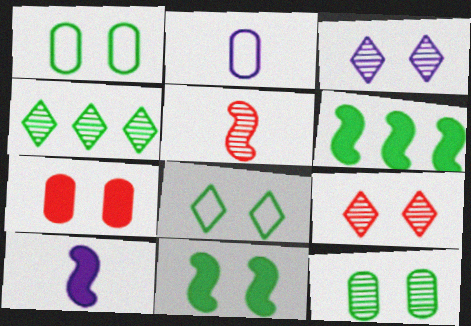[[2, 6, 9], 
[8, 11, 12]]